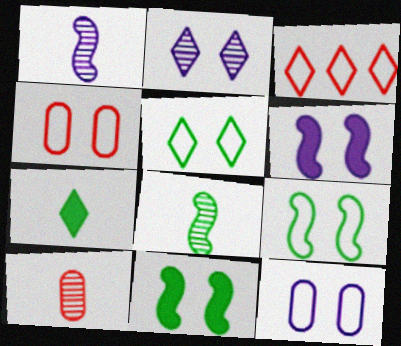[[2, 3, 7], 
[2, 4, 11], 
[2, 6, 12]]